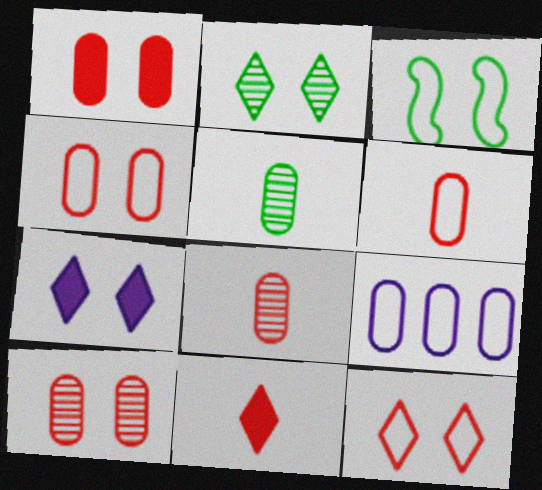[[1, 4, 10], 
[1, 5, 9], 
[2, 7, 12], 
[3, 7, 10]]